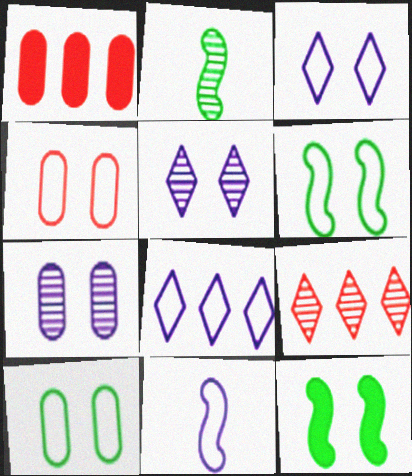[[1, 2, 3], 
[2, 7, 9], 
[3, 4, 6], 
[4, 5, 12]]